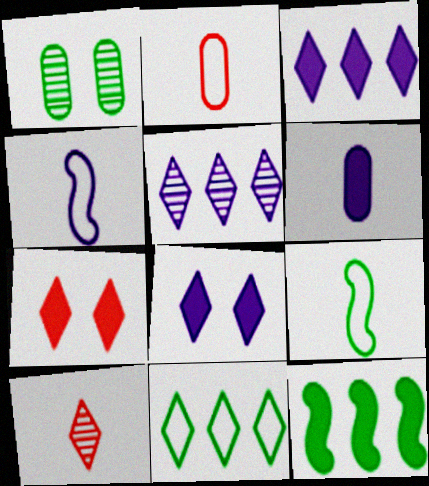[[6, 7, 12], 
[6, 9, 10], 
[8, 10, 11]]